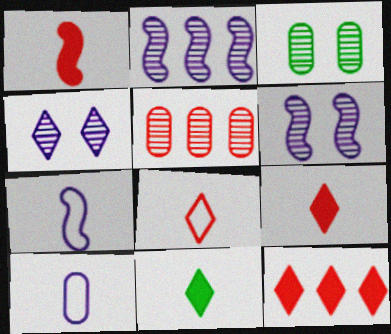[[3, 7, 12]]